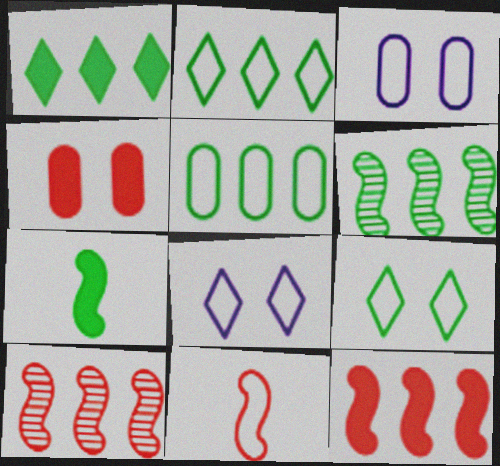[[1, 5, 6], 
[2, 3, 11], 
[5, 8, 11]]